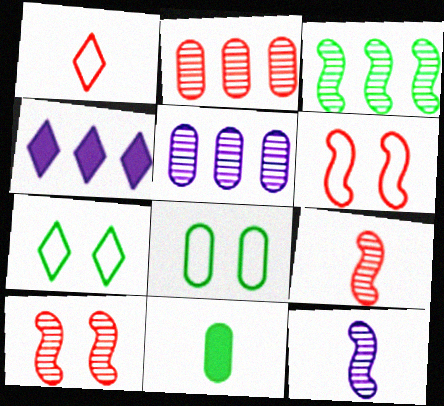[[1, 11, 12], 
[3, 7, 11], 
[3, 10, 12], 
[4, 8, 9]]